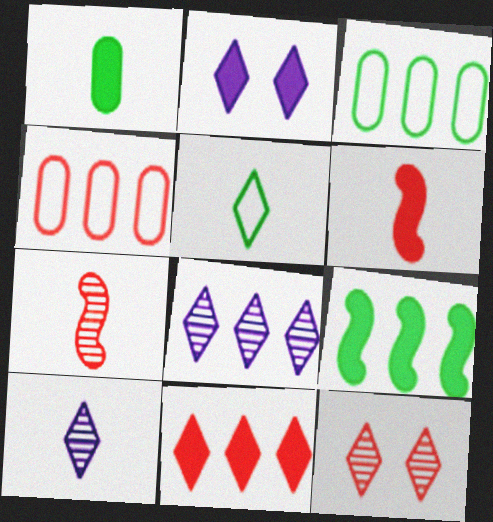[[2, 3, 7], 
[4, 6, 12], 
[4, 8, 9]]